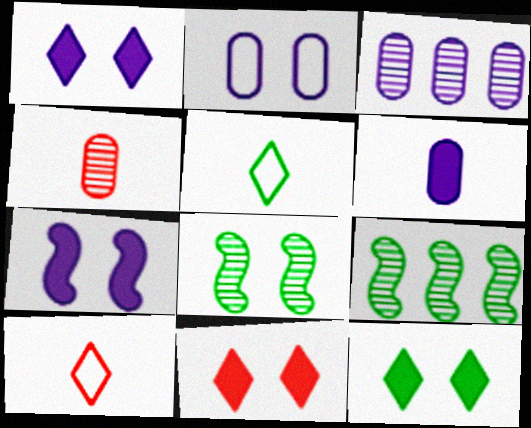[[1, 11, 12], 
[2, 3, 6], 
[2, 8, 11]]